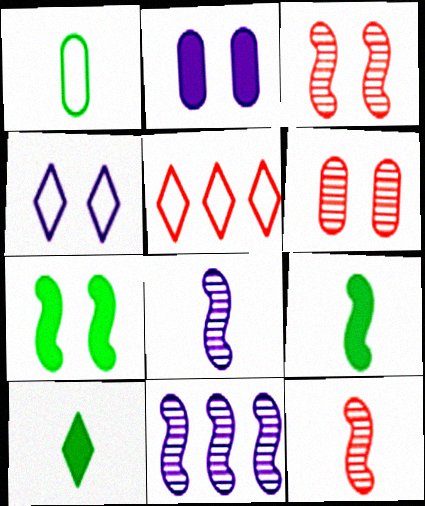[[4, 6, 7]]